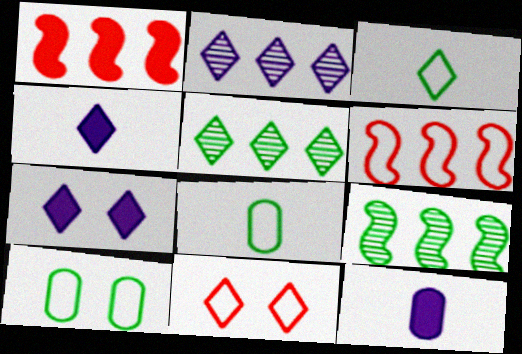[[4, 5, 11], 
[9, 11, 12]]